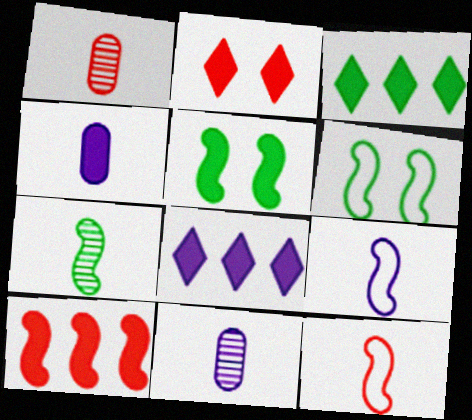[[1, 6, 8]]